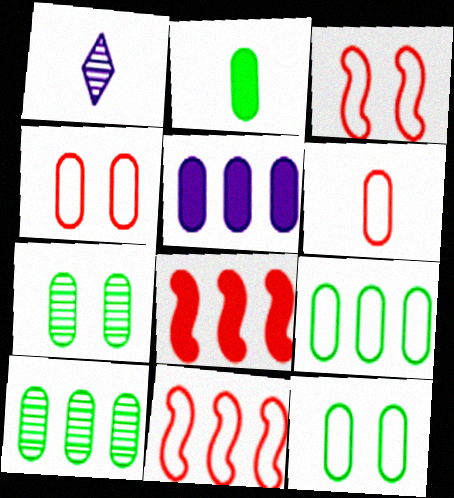[[1, 8, 12], 
[2, 7, 9], 
[2, 10, 12], 
[5, 6, 7]]